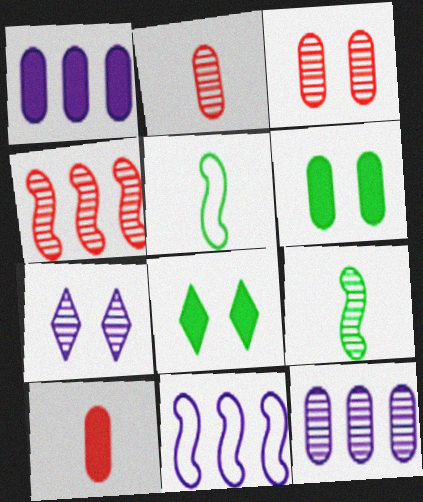[[1, 6, 10], 
[2, 8, 11]]